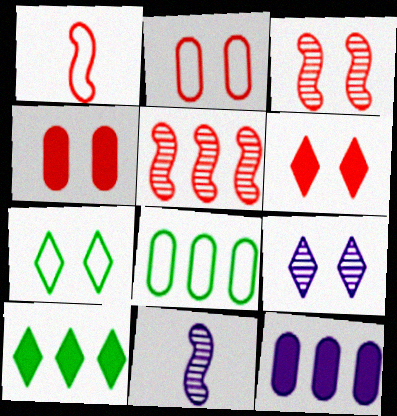[[2, 3, 6], 
[2, 10, 11], 
[6, 7, 9], 
[6, 8, 11]]